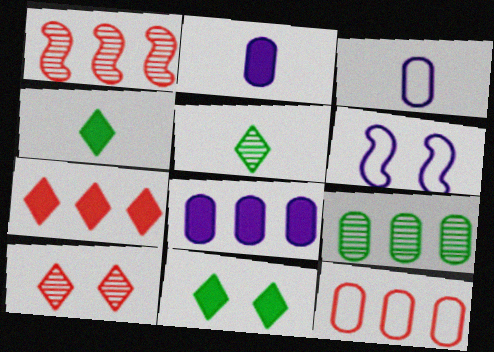[[1, 3, 11], 
[1, 7, 12], 
[8, 9, 12]]